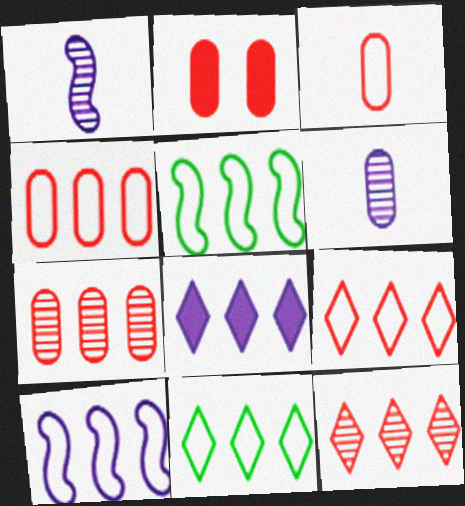[[1, 2, 11], 
[2, 3, 7], 
[4, 10, 11], 
[5, 7, 8], 
[8, 11, 12]]